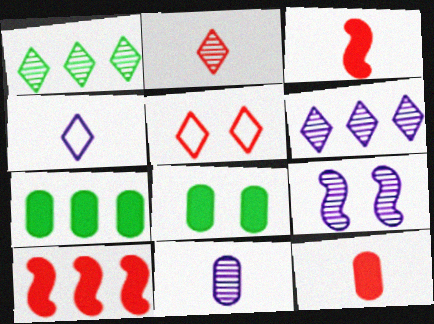[[5, 8, 9], 
[6, 9, 11]]